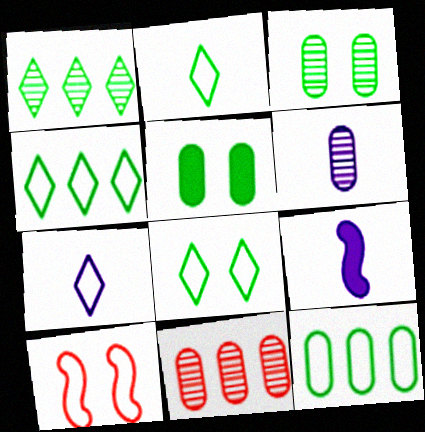[[2, 4, 8], 
[3, 6, 11], 
[6, 7, 9], 
[7, 10, 12], 
[8, 9, 11]]